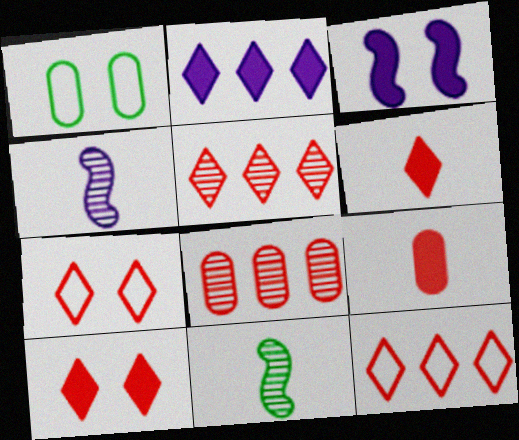[[5, 6, 7]]